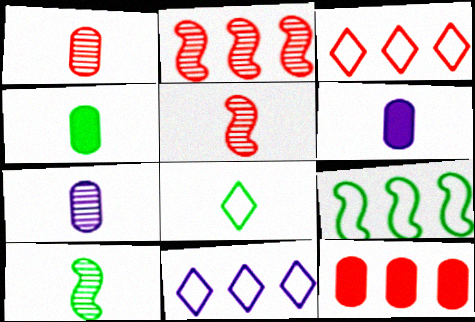[[2, 3, 12], 
[4, 8, 10], 
[5, 6, 8]]